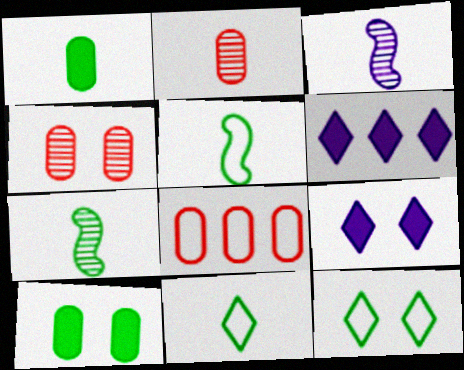[[1, 7, 11], 
[4, 5, 6], 
[7, 8, 9]]